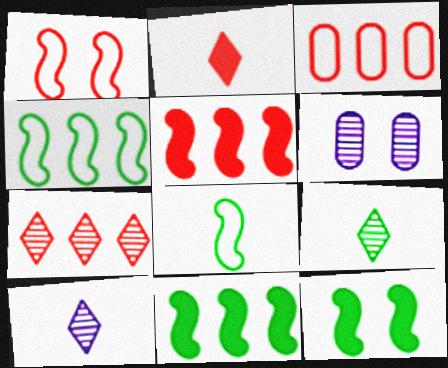[[2, 4, 6], 
[3, 5, 7], 
[3, 10, 12]]